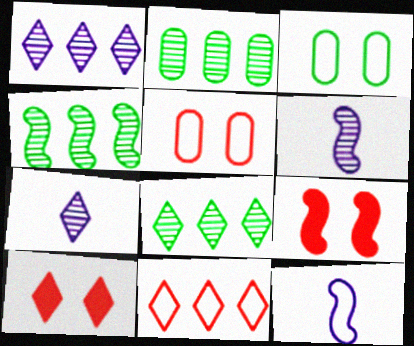[[2, 4, 8], 
[2, 10, 12], 
[3, 11, 12], 
[4, 9, 12]]